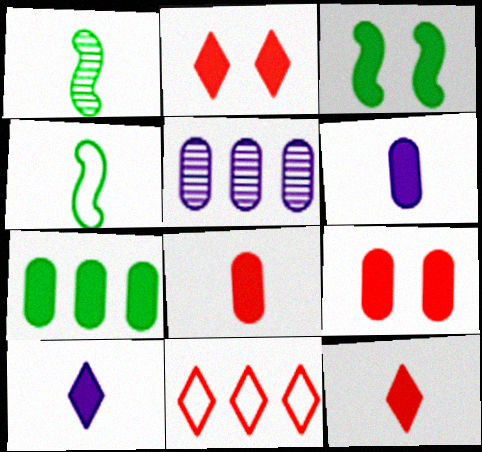[[2, 4, 5], 
[6, 7, 9]]